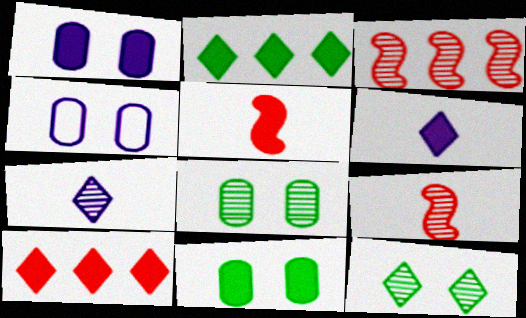[[1, 2, 5], 
[2, 4, 9], 
[3, 7, 8]]